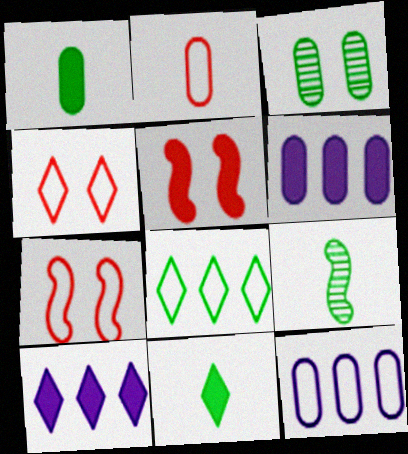[[1, 5, 10], 
[2, 3, 6], 
[4, 6, 9], 
[5, 6, 11]]